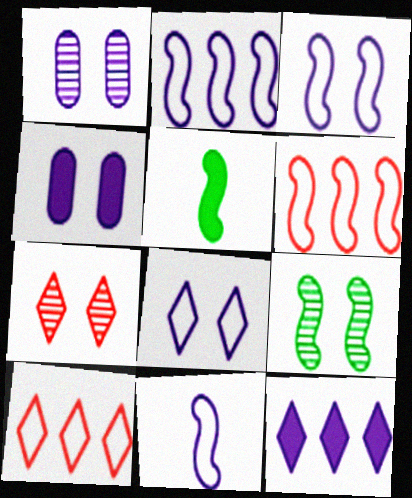[[1, 5, 10], 
[1, 7, 9], 
[1, 11, 12], 
[2, 3, 11]]